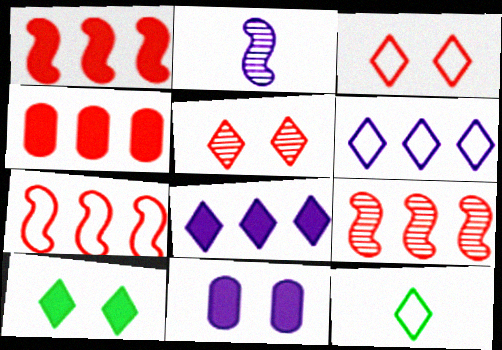[[1, 7, 9], 
[2, 6, 11], 
[3, 6, 12], 
[5, 8, 12], 
[9, 11, 12]]